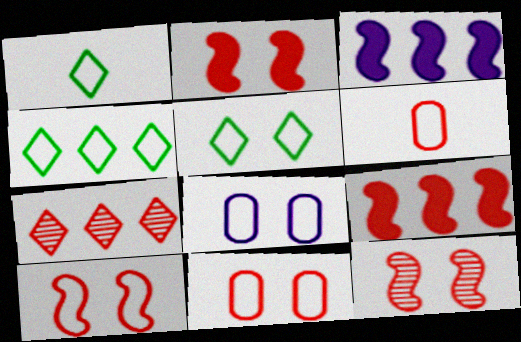[[1, 4, 5], 
[2, 6, 7], 
[2, 10, 12], 
[5, 8, 10]]